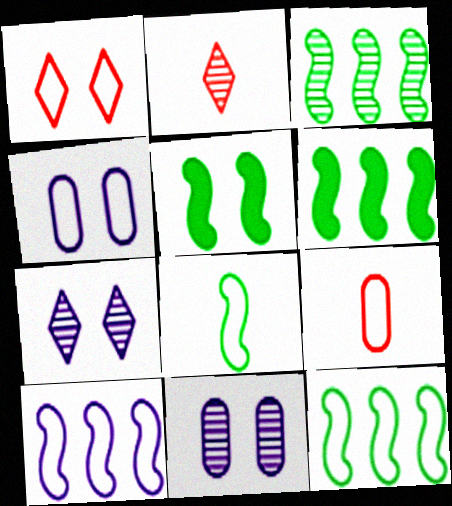[[1, 5, 11], 
[2, 3, 11], 
[2, 4, 6], 
[3, 5, 8], 
[3, 6, 12], 
[6, 7, 9]]